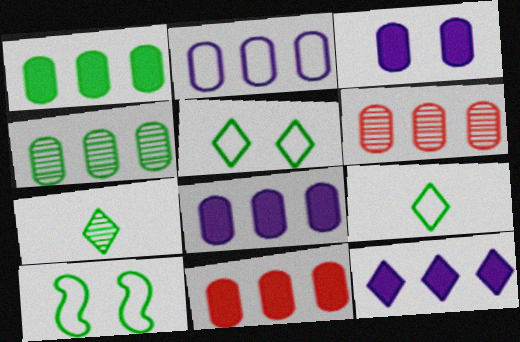[[1, 2, 6], 
[1, 7, 10], 
[1, 8, 11], 
[2, 4, 11]]